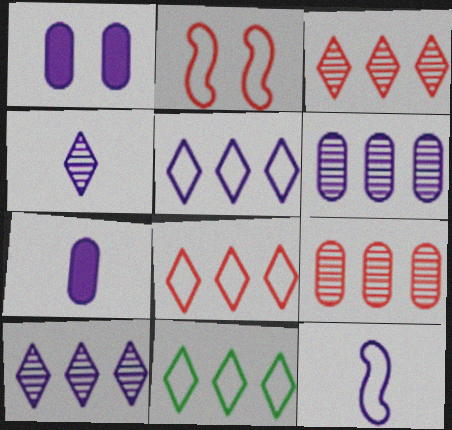[[1, 10, 12], 
[4, 7, 12], 
[5, 8, 11]]